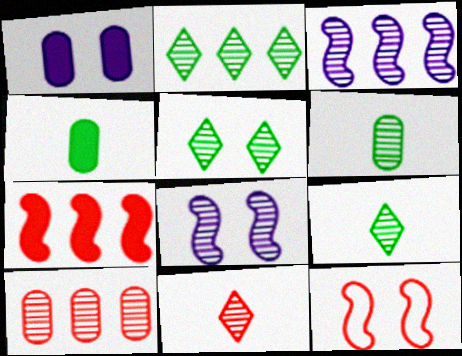[[1, 5, 12], 
[2, 3, 10], 
[2, 5, 9], 
[8, 9, 10]]